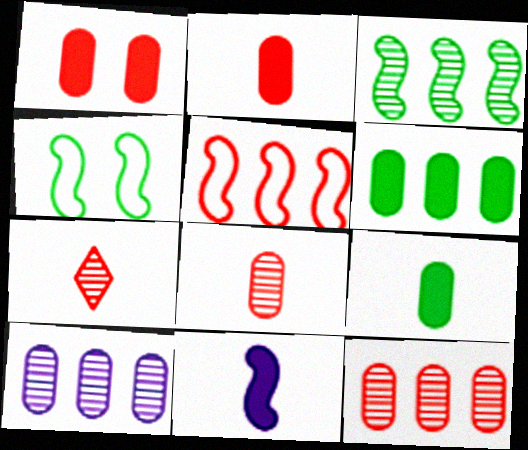[[1, 5, 7]]